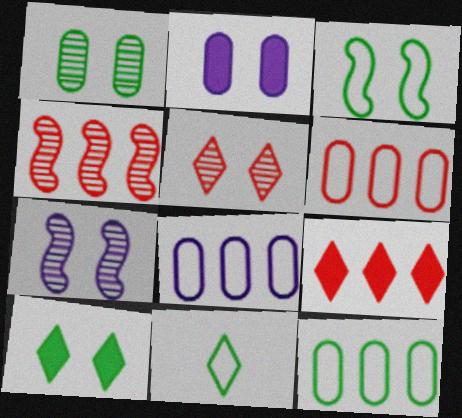[[1, 3, 10], 
[1, 5, 7], 
[2, 3, 5], 
[2, 4, 11], 
[3, 11, 12], 
[4, 6, 9], 
[6, 8, 12]]